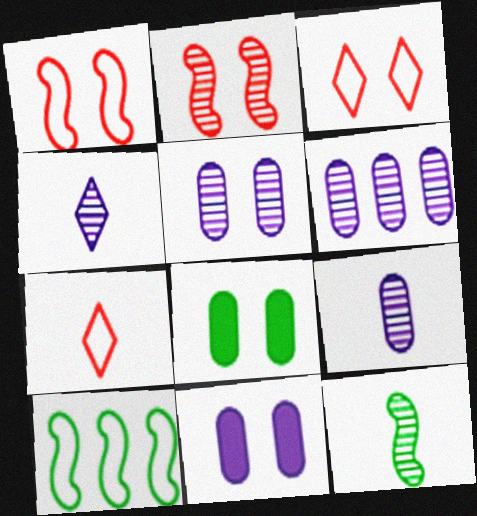[[5, 6, 9]]